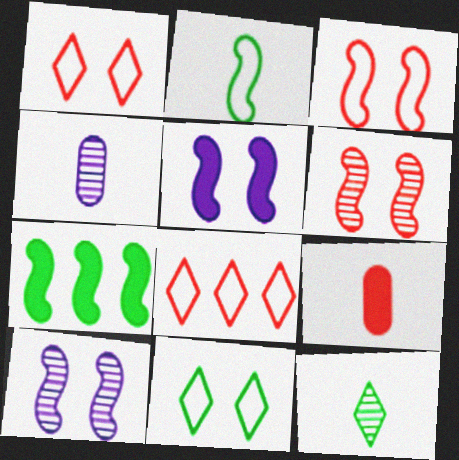[[1, 4, 7], 
[6, 8, 9]]